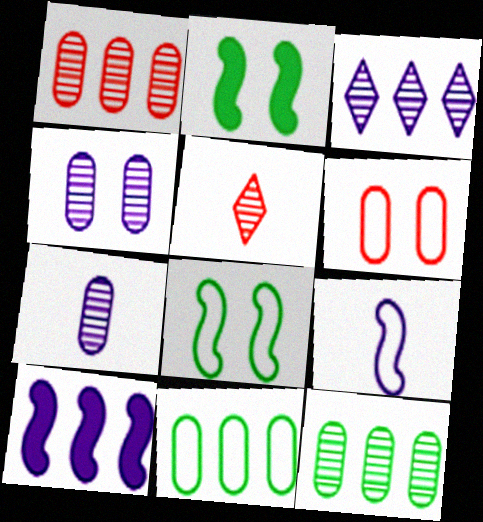[]